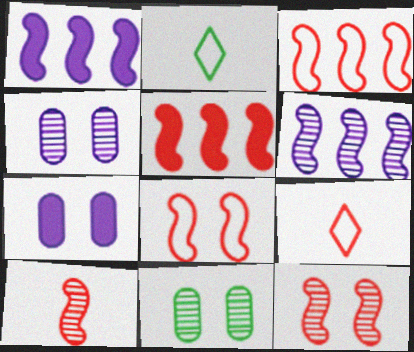[[1, 9, 11], 
[2, 4, 5], 
[5, 8, 10]]